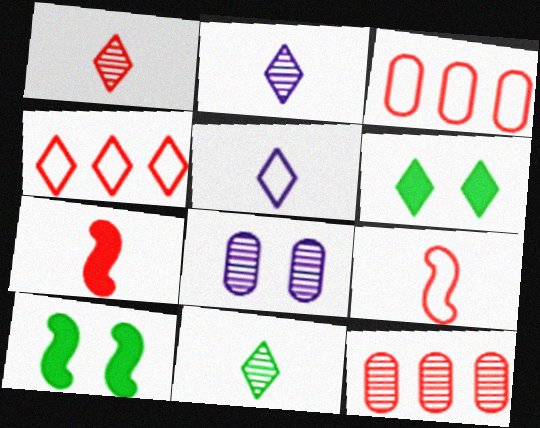[[1, 2, 11], 
[2, 3, 10], 
[2, 4, 6], 
[5, 10, 12]]